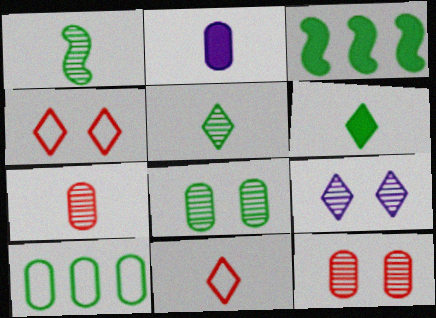[[1, 2, 11], 
[2, 10, 12]]